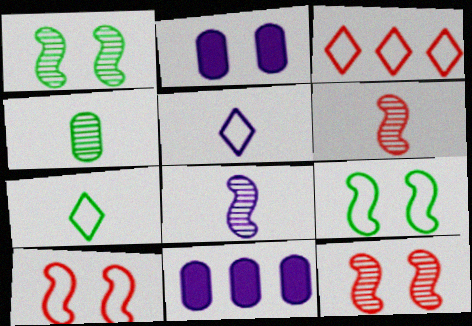[[7, 11, 12]]